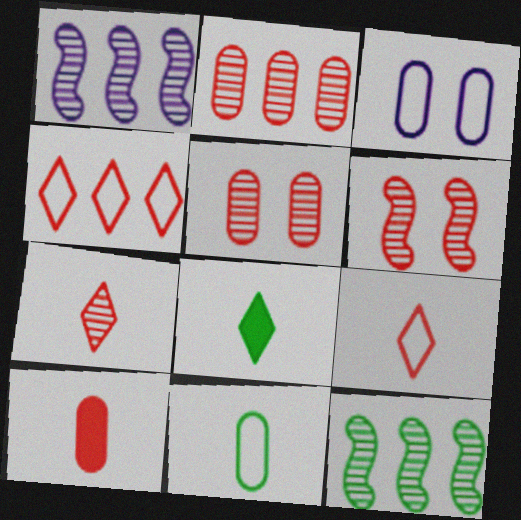[[2, 6, 7], 
[4, 6, 10]]